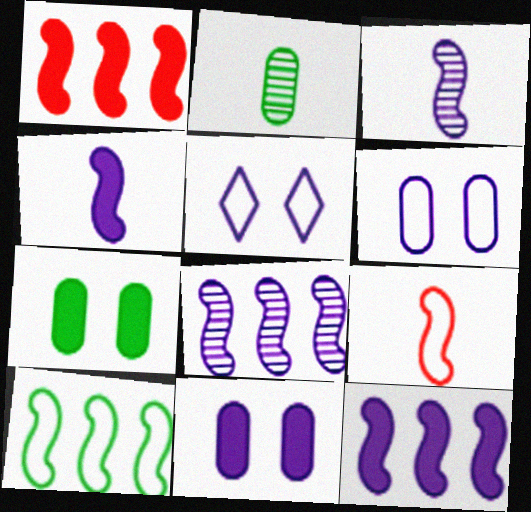[[1, 2, 5], 
[1, 8, 10]]